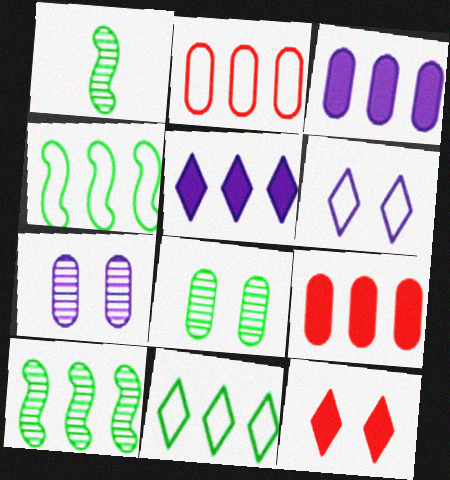[[1, 6, 9], 
[2, 5, 10]]